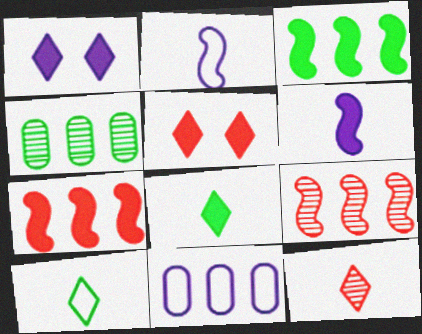[[2, 4, 5]]